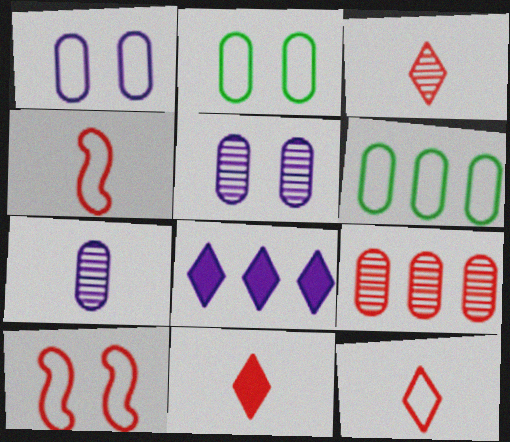[[3, 11, 12], 
[9, 10, 11]]